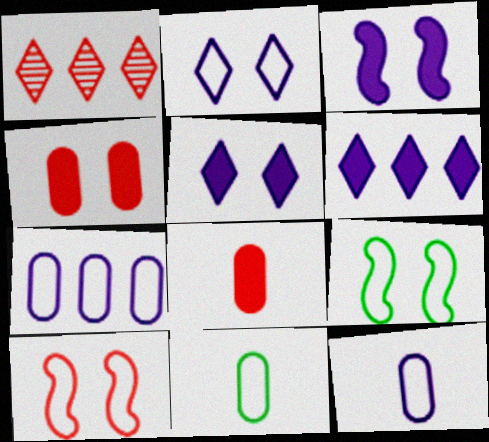[[1, 3, 11], 
[1, 8, 10]]